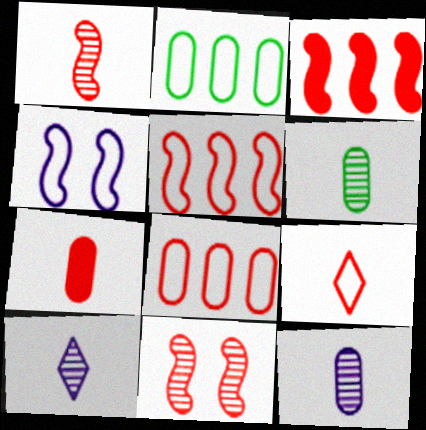[[1, 6, 10], 
[1, 7, 9], 
[2, 4, 9]]